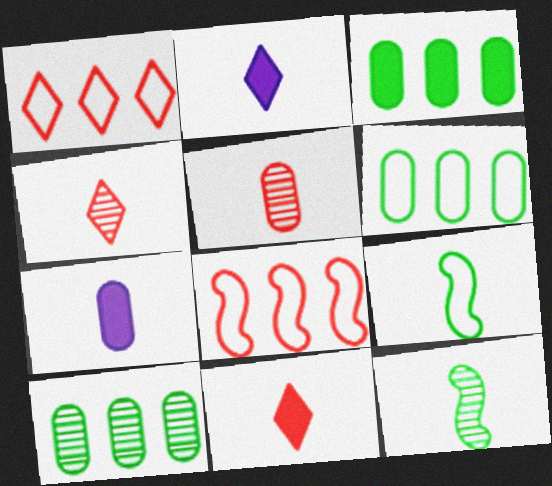[[2, 5, 9], 
[3, 6, 10], 
[4, 7, 9]]